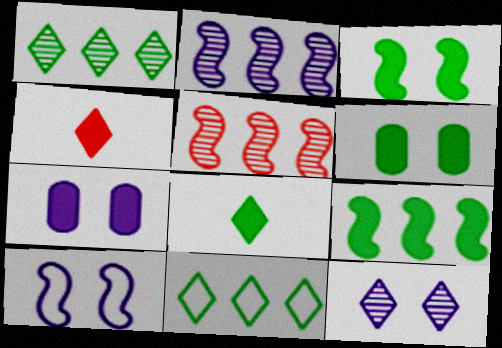[[4, 7, 9], 
[4, 11, 12], 
[6, 8, 9], 
[7, 10, 12]]